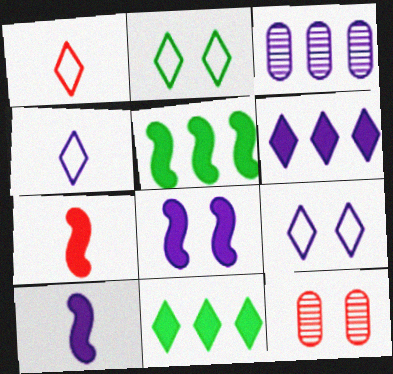[[2, 3, 7], 
[2, 8, 12], 
[3, 4, 8], 
[3, 9, 10], 
[4, 5, 12], 
[5, 7, 8]]